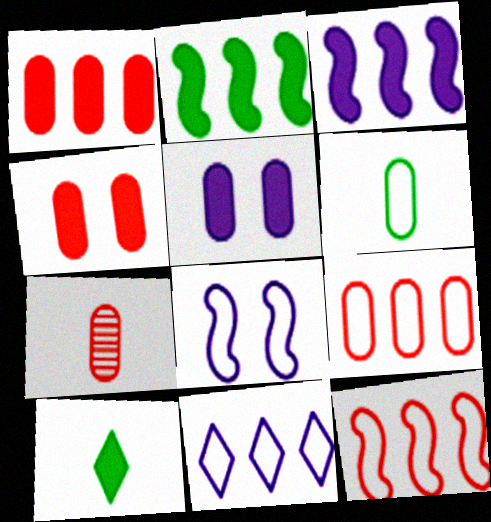[[3, 4, 10], 
[4, 7, 9]]